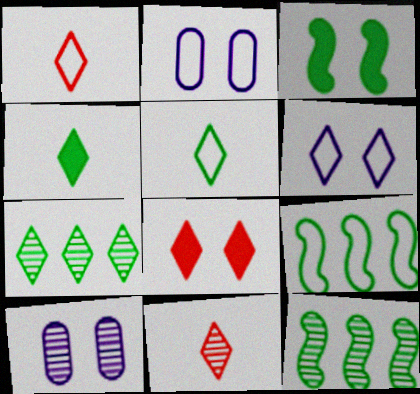[[1, 2, 9], 
[10, 11, 12]]